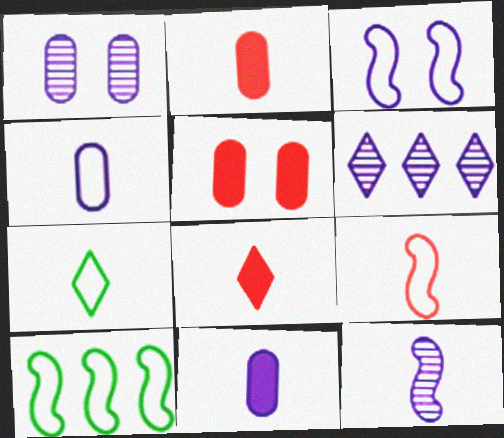[[1, 6, 12], 
[1, 8, 10], 
[2, 7, 12], 
[3, 6, 11], 
[3, 9, 10], 
[4, 7, 9]]